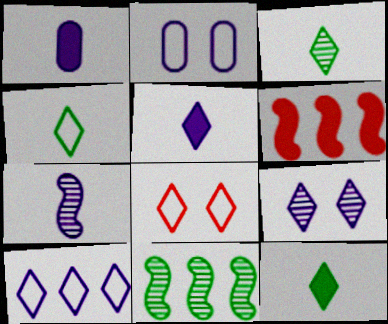[[1, 8, 11], 
[2, 3, 6], 
[3, 4, 12], 
[4, 8, 10], 
[5, 9, 10]]